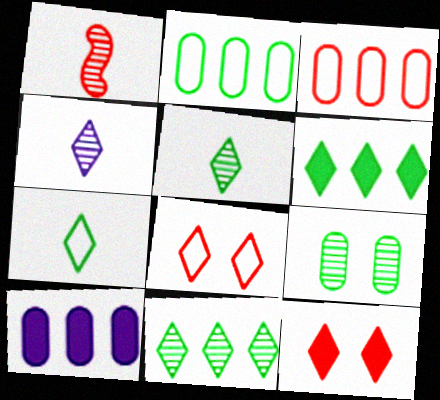[[1, 3, 12], 
[4, 6, 8]]